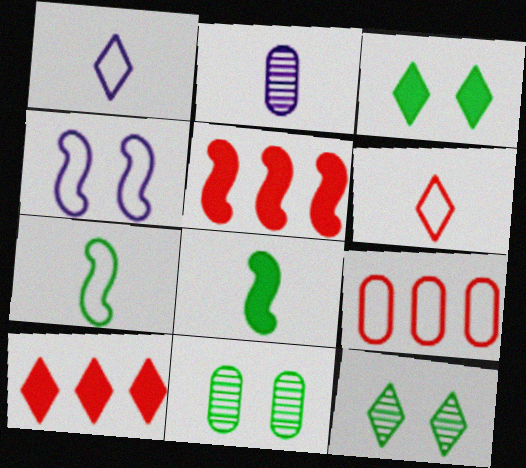[[1, 5, 11], 
[1, 10, 12], 
[2, 6, 8]]